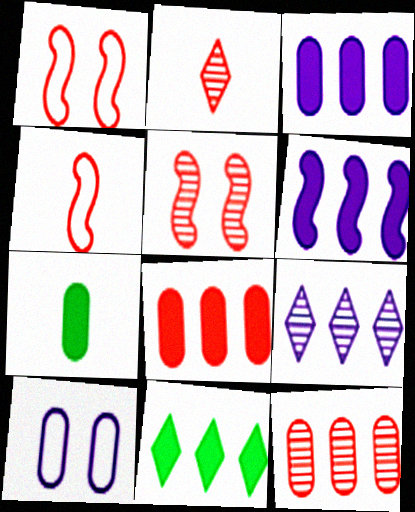[[1, 2, 8], 
[1, 7, 9], 
[2, 5, 12], 
[6, 8, 11], 
[7, 10, 12]]